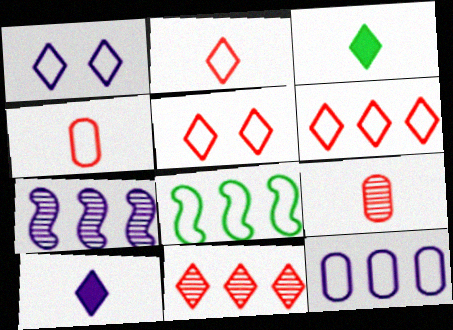[[1, 3, 11], 
[1, 4, 8], 
[2, 5, 6], 
[6, 8, 12]]